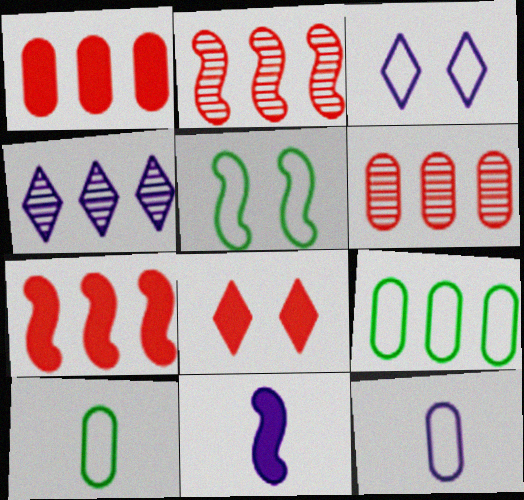[[2, 5, 11], 
[4, 7, 9]]